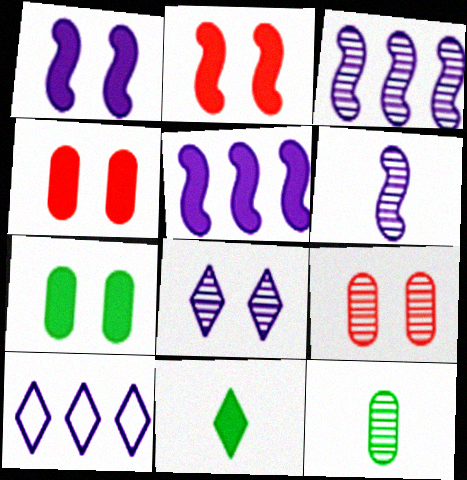[[2, 10, 12], 
[4, 5, 11]]